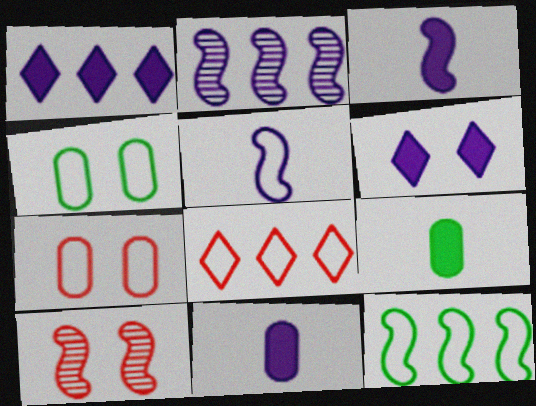[[3, 10, 12], 
[4, 5, 8], 
[4, 6, 10]]